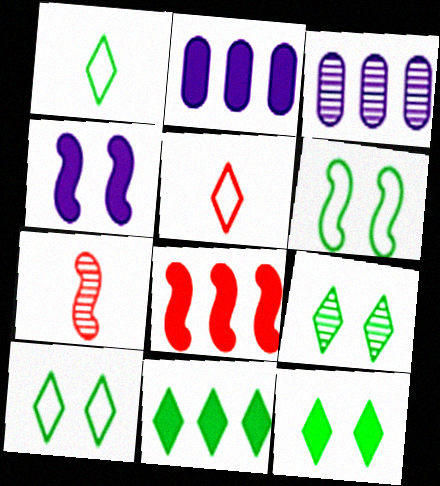[[1, 9, 11], 
[2, 7, 10], 
[2, 8, 11], 
[3, 7, 9], 
[9, 10, 12]]